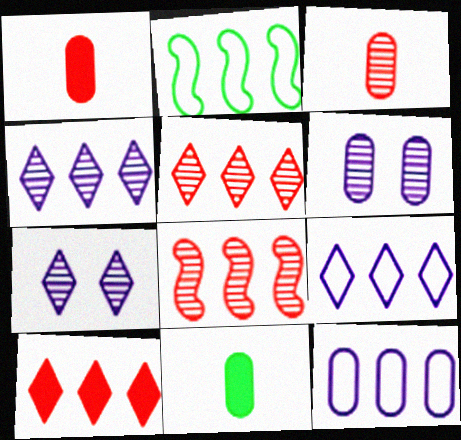[[1, 2, 7]]